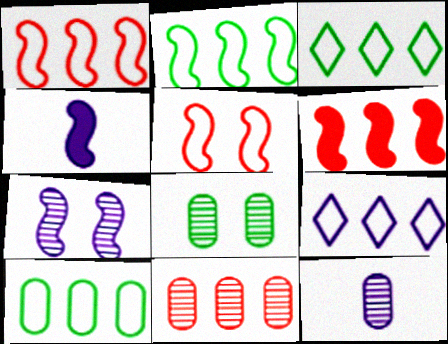[[1, 9, 10], 
[2, 3, 10], 
[8, 11, 12]]